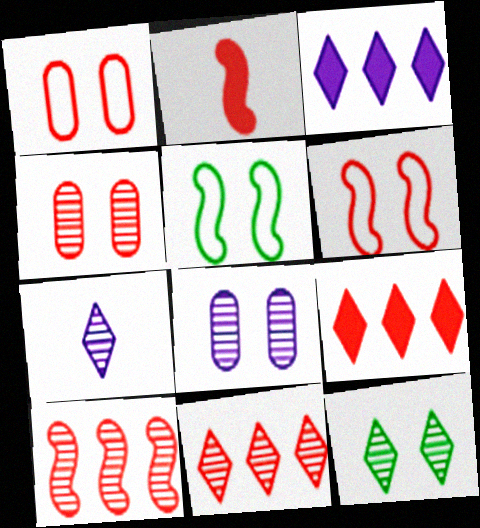[[1, 2, 11], 
[2, 6, 10], 
[7, 11, 12]]